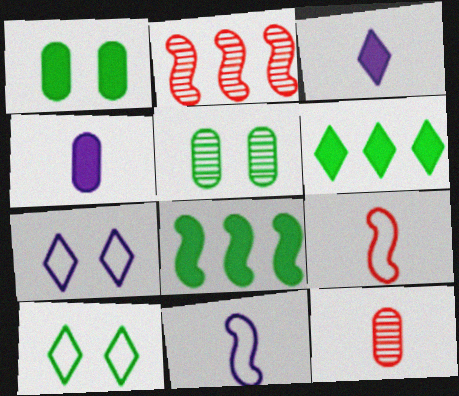[[2, 4, 10], 
[7, 8, 12]]